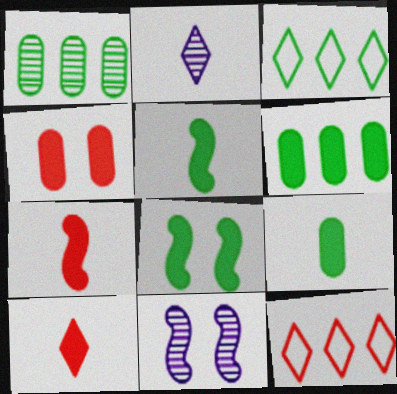[[9, 11, 12]]